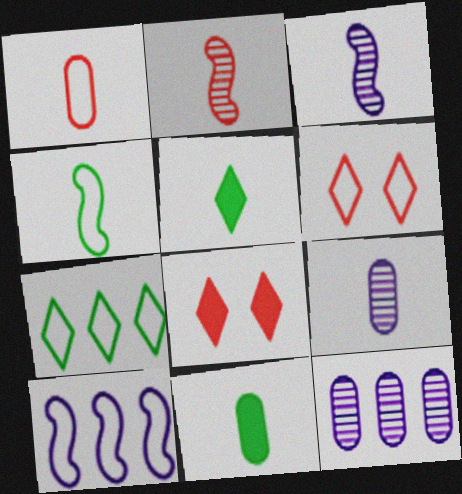[[1, 3, 5], 
[1, 9, 11], 
[4, 8, 12]]